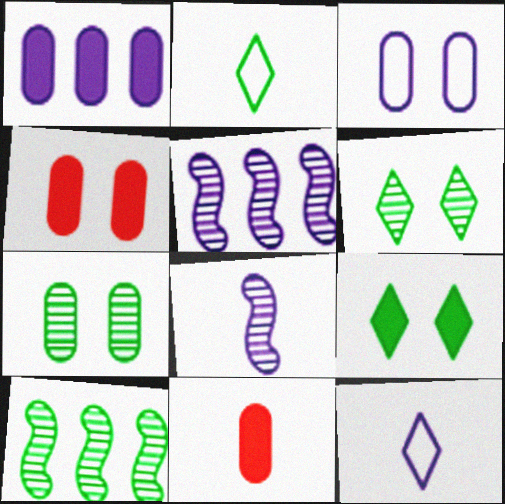[[2, 4, 5], 
[2, 8, 11], 
[3, 4, 7], 
[4, 10, 12]]